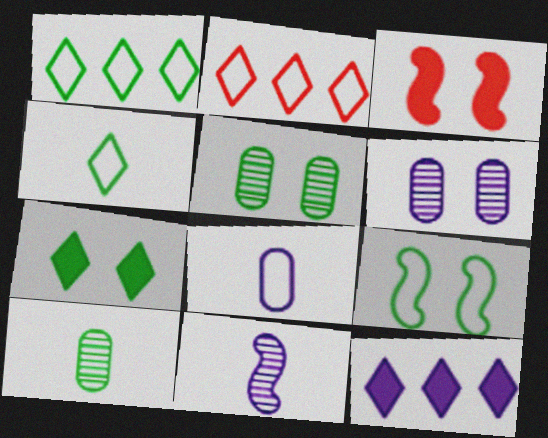[[2, 8, 9], 
[5, 7, 9]]